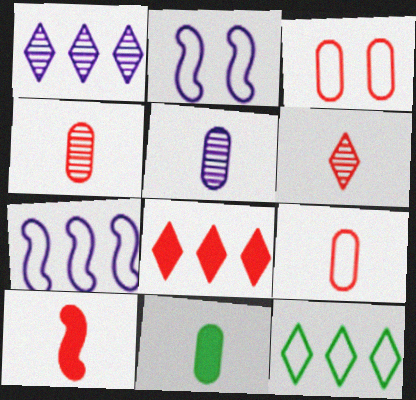[[1, 8, 12], 
[2, 9, 12], 
[5, 9, 11], 
[6, 9, 10]]